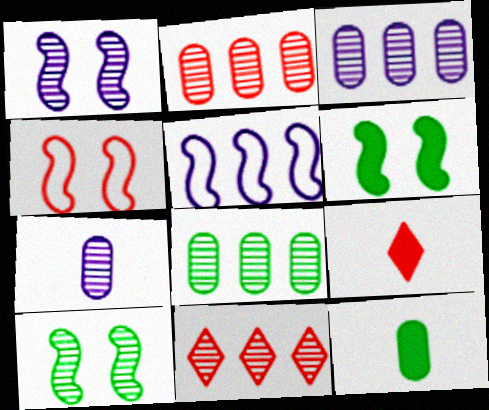[[1, 4, 6], 
[2, 3, 8], 
[2, 4, 9], 
[7, 10, 11]]